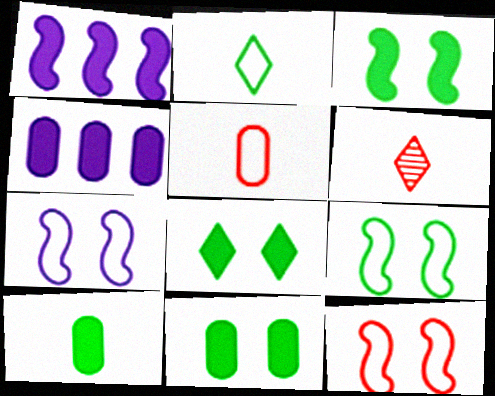[[3, 8, 11], 
[4, 6, 9], 
[7, 9, 12]]